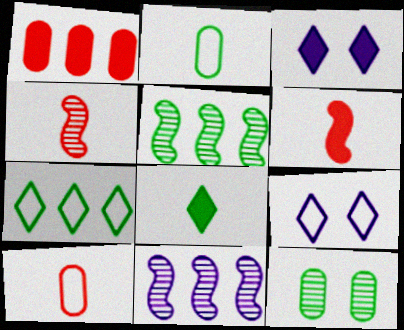[[1, 7, 11], 
[3, 5, 10]]